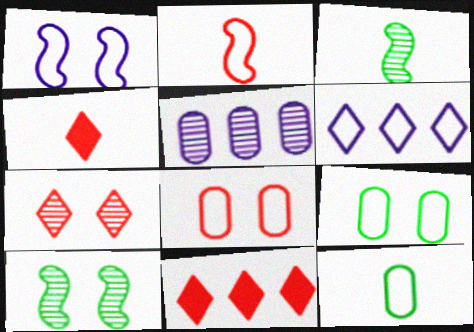[[2, 6, 9], 
[3, 5, 7]]